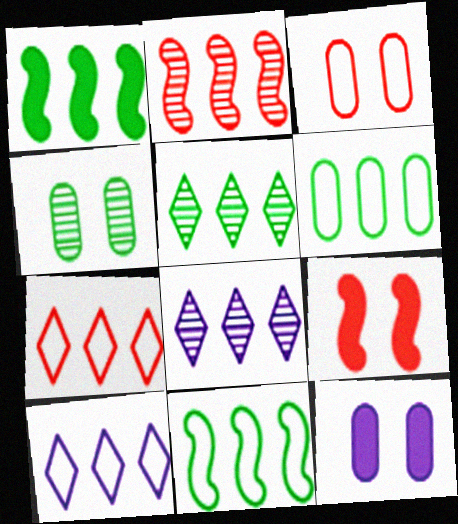[[1, 5, 6], 
[3, 4, 12]]